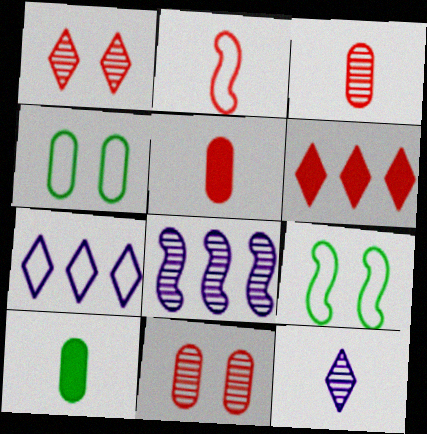[[2, 4, 7], 
[2, 6, 11], 
[2, 10, 12]]